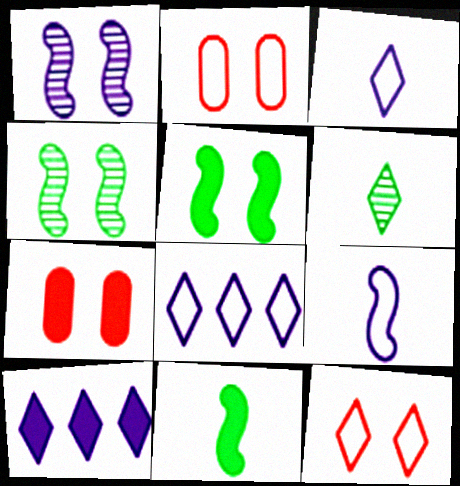[[6, 10, 12], 
[7, 10, 11]]